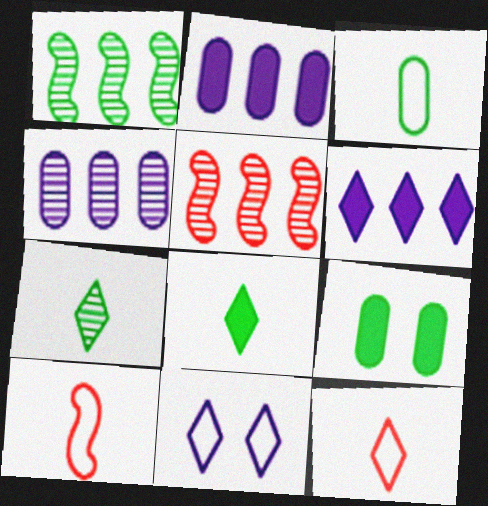[]